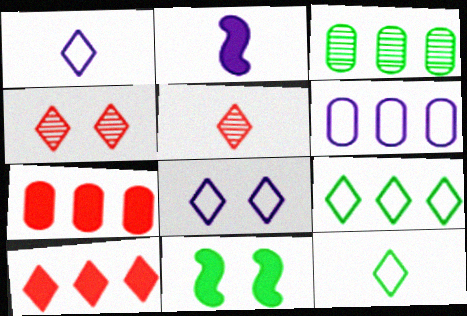[[3, 6, 7], 
[3, 11, 12], 
[5, 6, 11]]